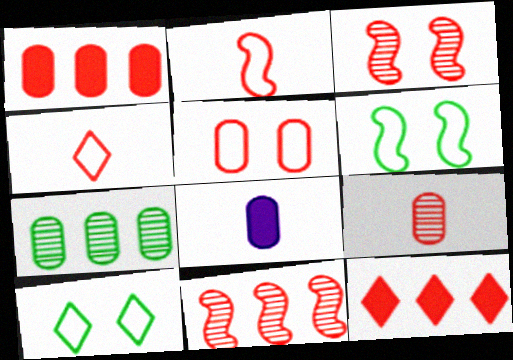[[1, 3, 4], 
[1, 5, 9], 
[5, 7, 8], 
[8, 10, 11]]